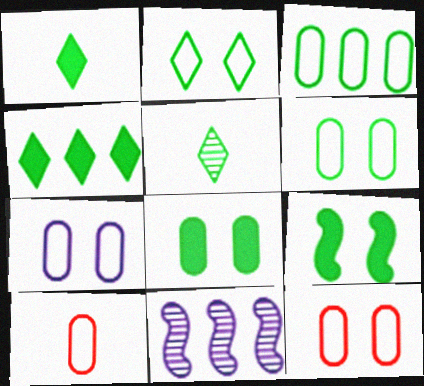[[1, 11, 12], 
[2, 4, 5], 
[3, 5, 9], 
[3, 7, 10], 
[6, 7, 12]]